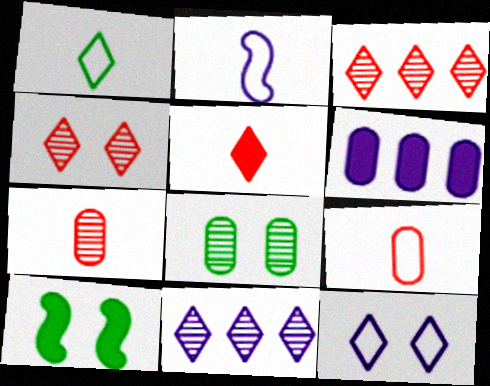[[1, 2, 9], 
[5, 6, 10], 
[6, 8, 9], 
[9, 10, 11]]